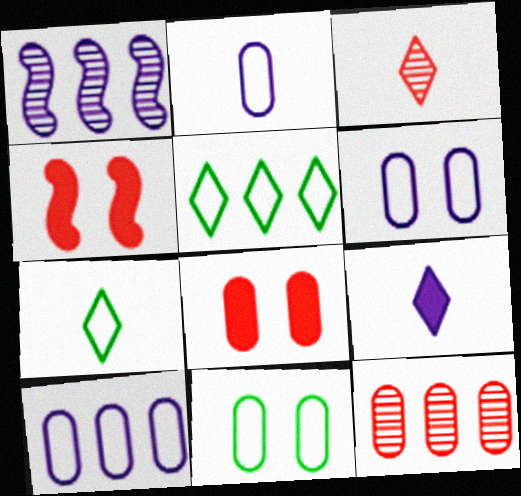[[1, 6, 9], 
[1, 7, 8], 
[2, 6, 10], 
[3, 7, 9]]